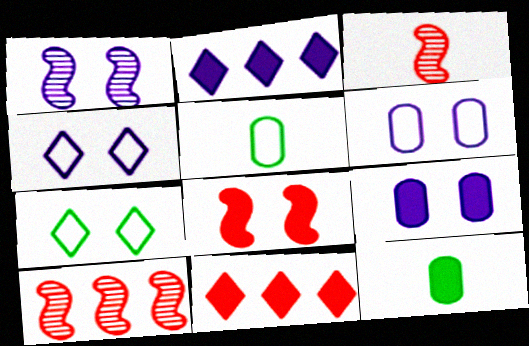[[1, 4, 9], 
[1, 5, 11], 
[2, 8, 12], 
[4, 10, 12]]